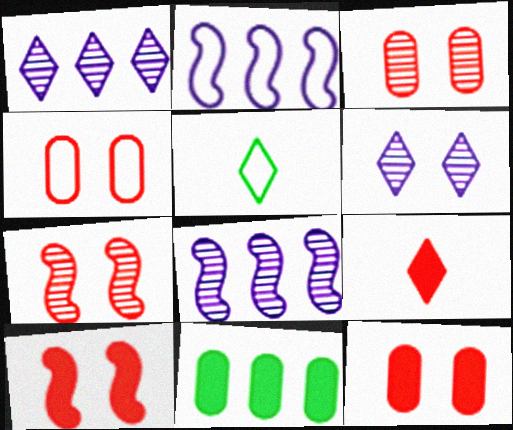[[2, 4, 5], 
[3, 4, 12], 
[5, 8, 12]]